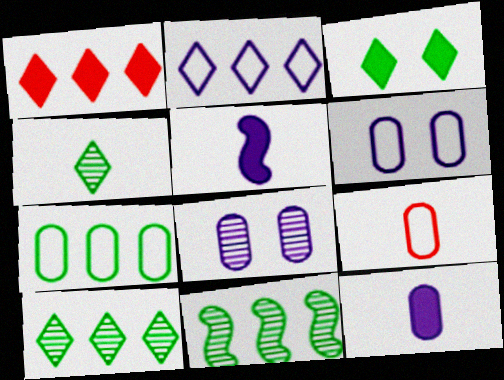[[1, 2, 10], 
[2, 5, 8], 
[4, 5, 9], 
[6, 7, 9]]